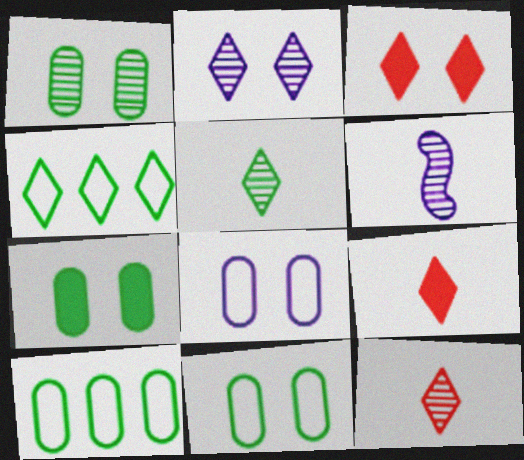[[1, 7, 11], 
[2, 4, 9], 
[3, 6, 10]]